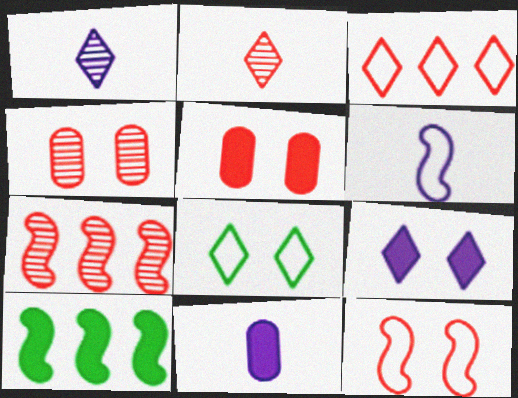[[1, 6, 11], 
[2, 4, 7], 
[7, 8, 11]]